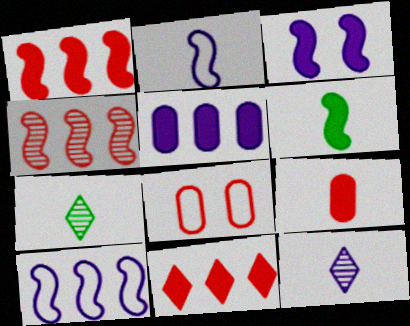[[1, 3, 6], 
[2, 7, 9]]